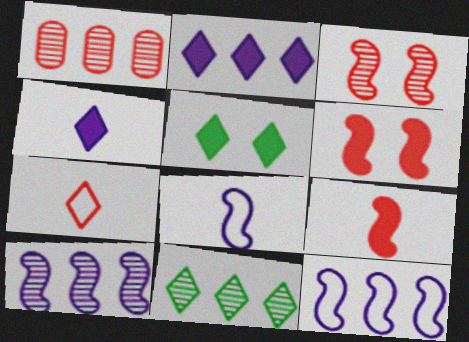[[1, 5, 8], 
[1, 6, 7], 
[1, 10, 11]]